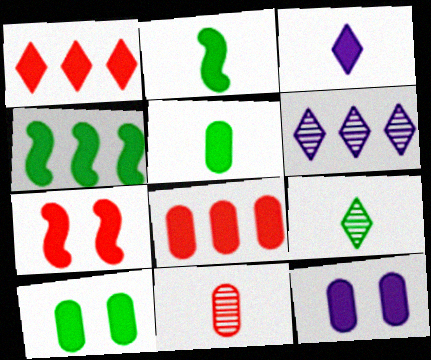[[1, 2, 12], 
[5, 8, 12]]